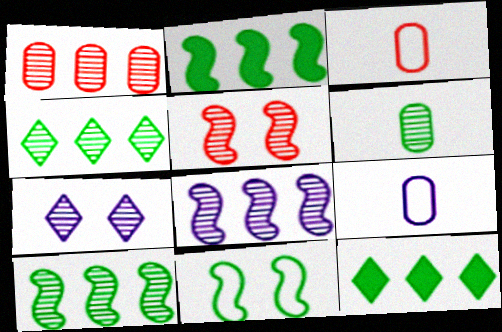[[1, 4, 8], 
[2, 3, 7], 
[5, 9, 12], 
[6, 11, 12]]